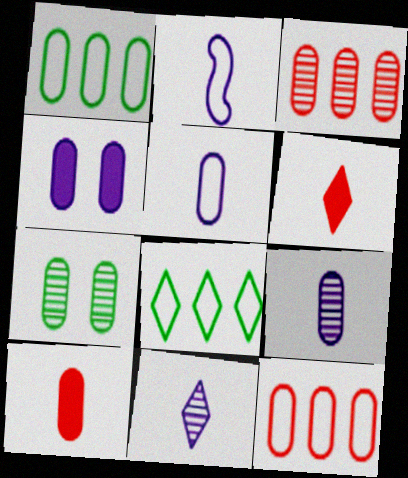[[3, 7, 9]]